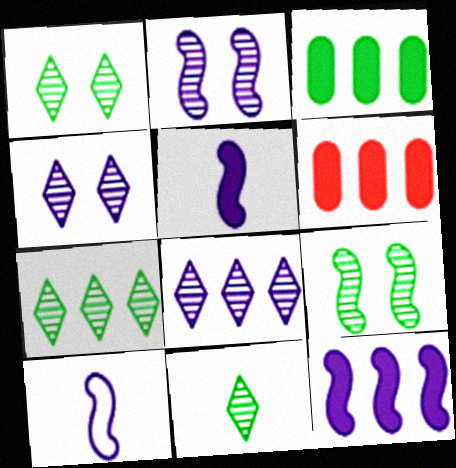[[1, 6, 10], 
[1, 7, 11], 
[2, 10, 12]]